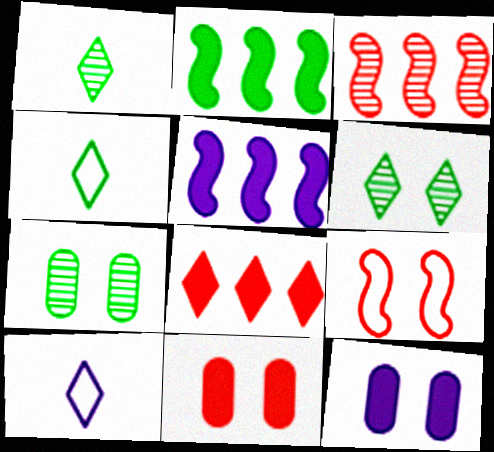[[2, 4, 7], 
[3, 4, 12], 
[6, 8, 10], 
[6, 9, 12]]